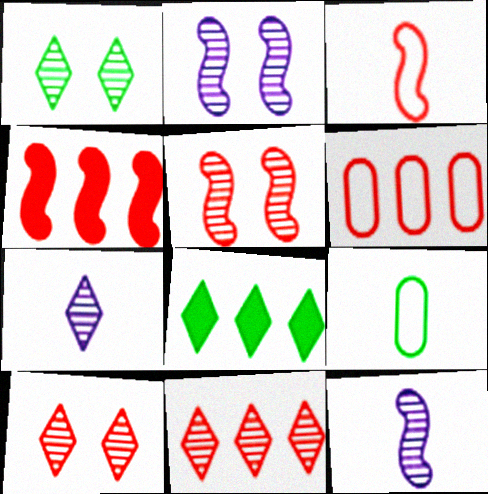[[1, 7, 11], 
[3, 4, 5], 
[4, 6, 11]]